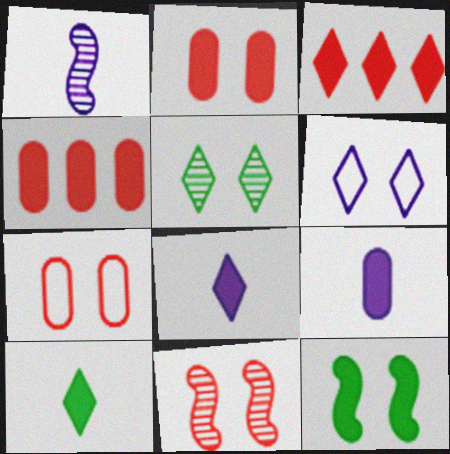[[3, 9, 12], 
[4, 8, 12]]